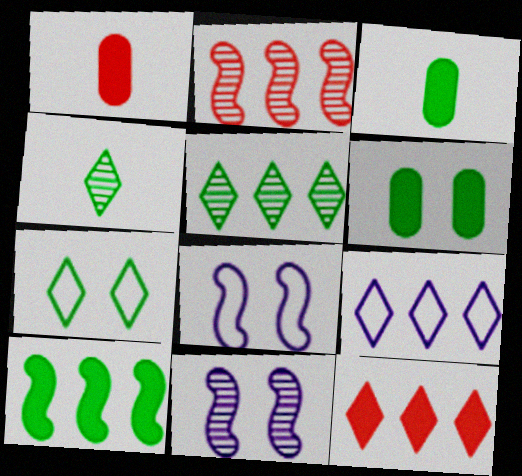[[1, 5, 8], 
[5, 9, 12]]